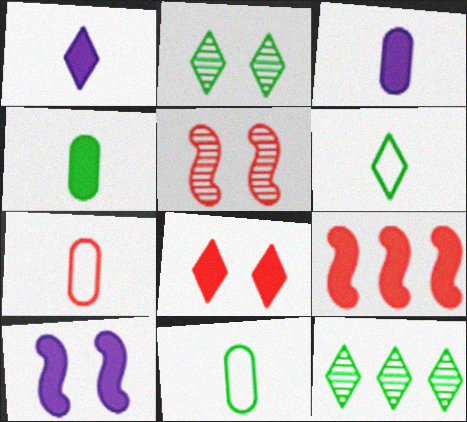[[7, 10, 12]]